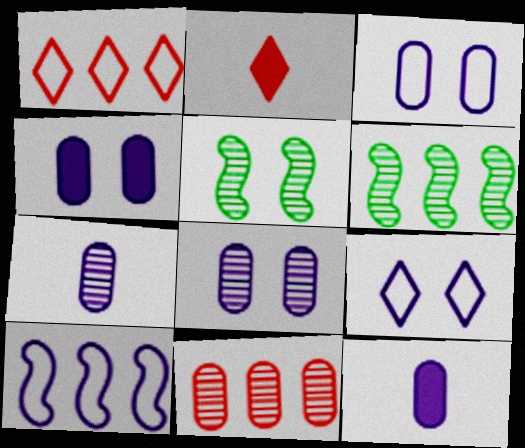[[1, 5, 12], 
[2, 3, 6], 
[3, 4, 8]]